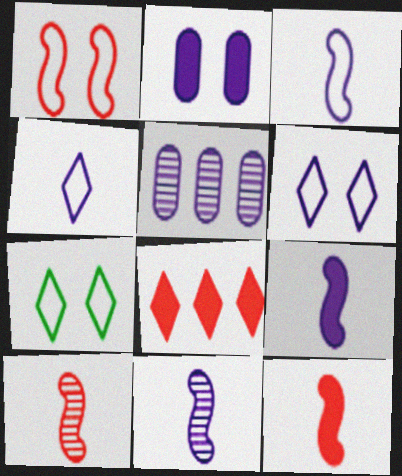[[3, 9, 11], 
[5, 6, 9], 
[5, 7, 12]]